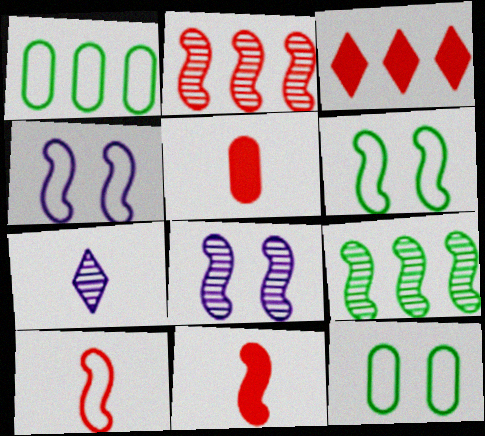[[4, 9, 11]]